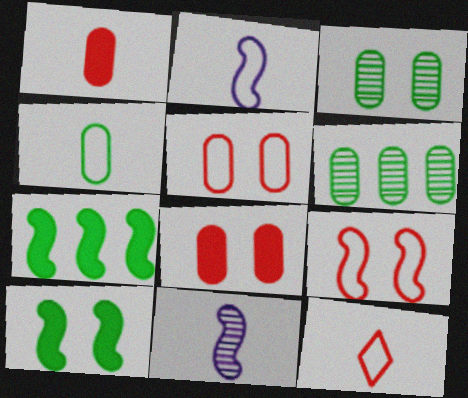[[2, 4, 12], 
[7, 9, 11]]